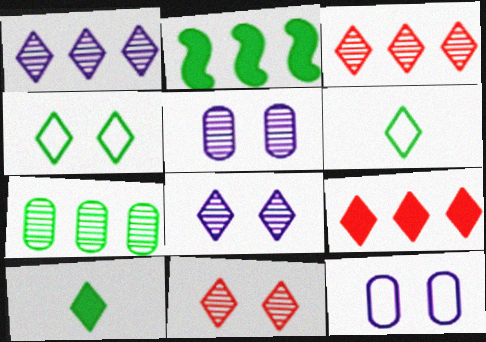[[6, 8, 9]]